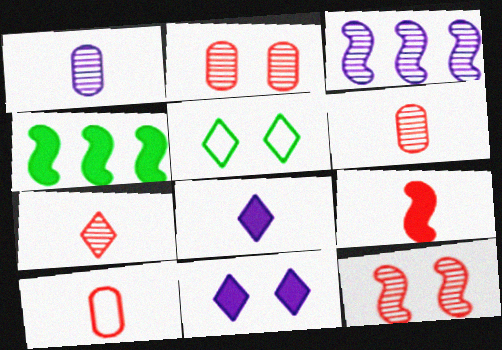[[7, 9, 10]]